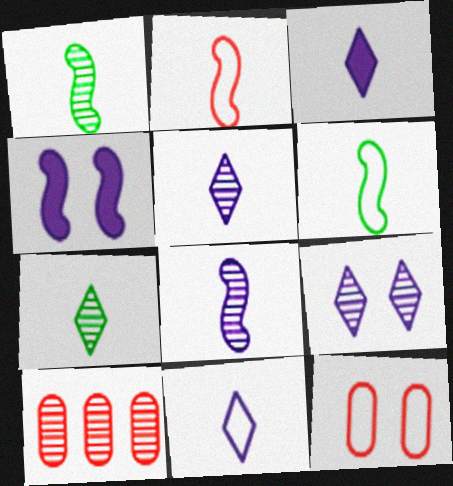[[1, 9, 10], 
[3, 5, 11]]